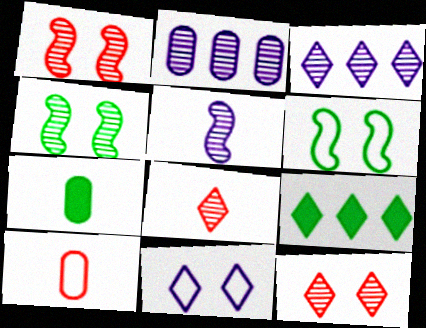[[2, 4, 8], 
[8, 9, 11]]